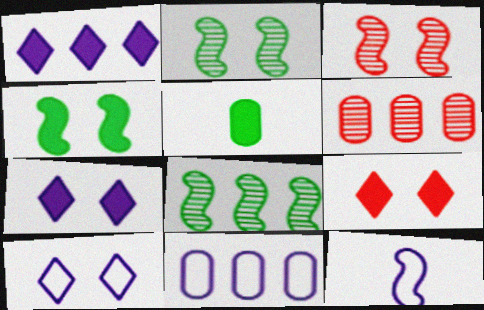[[10, 11, 12]]